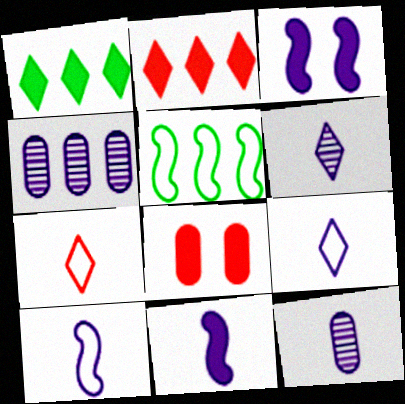[[1, 8, 11], 
[2, 4, 5], 
[3, 4, 9], 
[5, 6, 8], 
[9, 11, 12]]